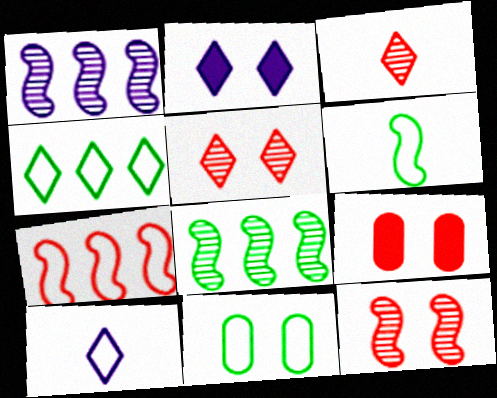[[2, 3, 4], 
[2, 11, 12], 
[3, 7, 9], 
[4, 6, 11], 
[7, 10, 11], 
[8, 9, 10]]